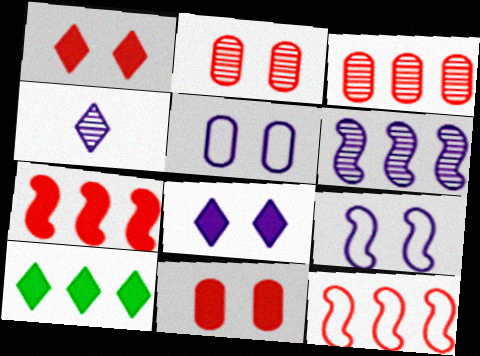[]